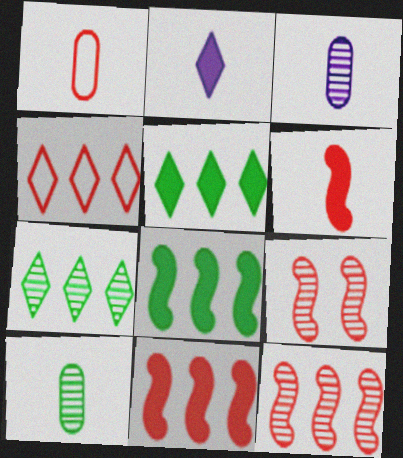[[3, 7, 9]]